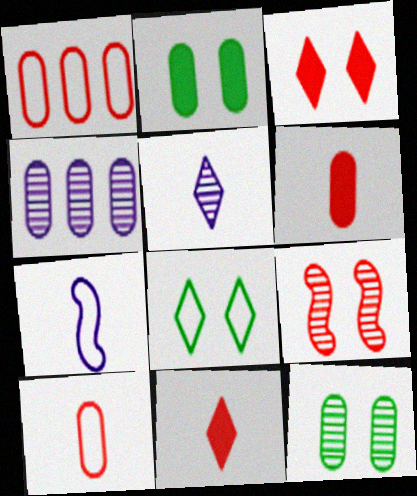[[1, 7, 8], 
[1, 9, 11], 
[2, 4, 10]]